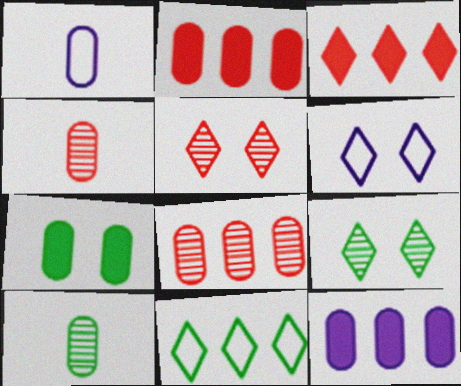[[1, 7, 8]]